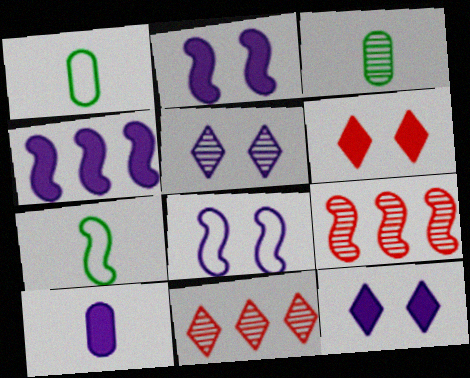[[1, 2, 11], 
[1, 9, 12], 
[2, 7, 9], 
[3, 5, 9], 
[4, 10, 12]]